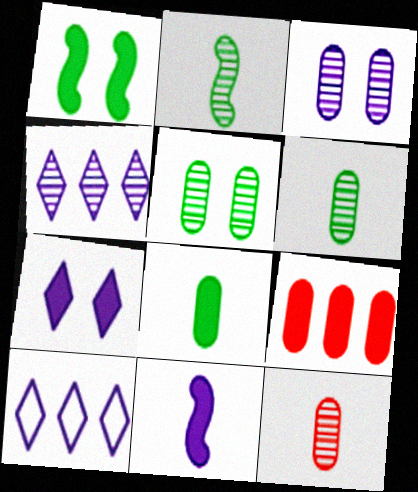[[1, 10, 12], 
[3, 10, 11]]